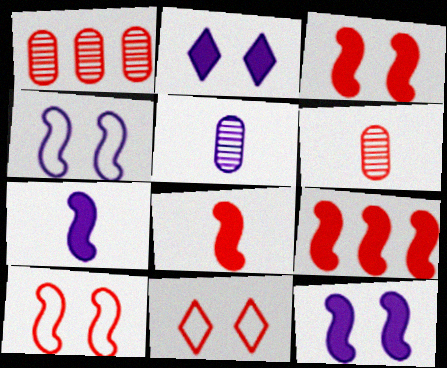[[1, 8, 11], 
[3, 8, 9], 
[6, 9, 11]]